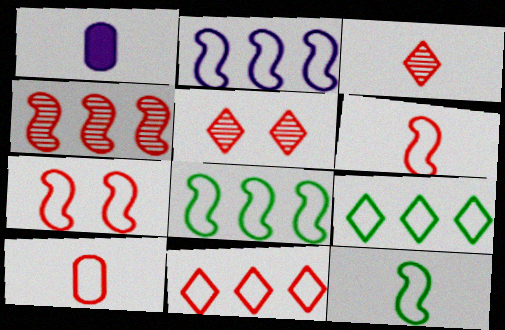[[1, 3, 12], 
[1, 5, 8], 
[2, 7, 12], 
[7, 10, 11]]